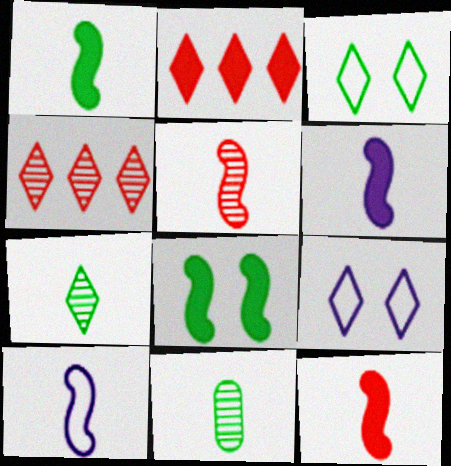[[1, 5, 10], 
[1, 6, 12], 
[2, 7, 9]]